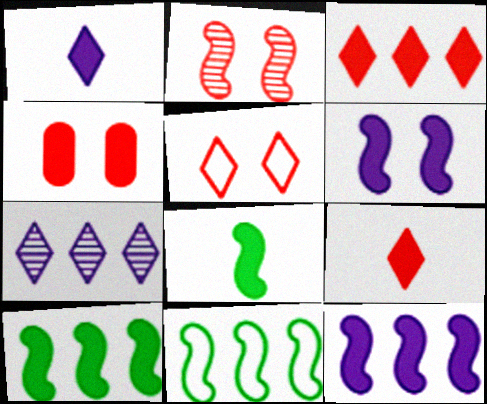[[1, 4, 10], 
[2, 4, 5]]